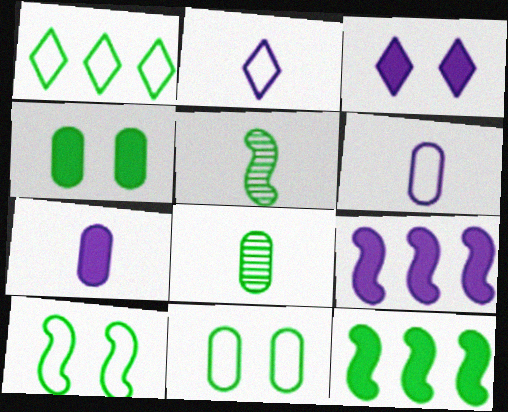[[1, 4, 5], 
[3, 7, 9], 
[5, 10, 12]]